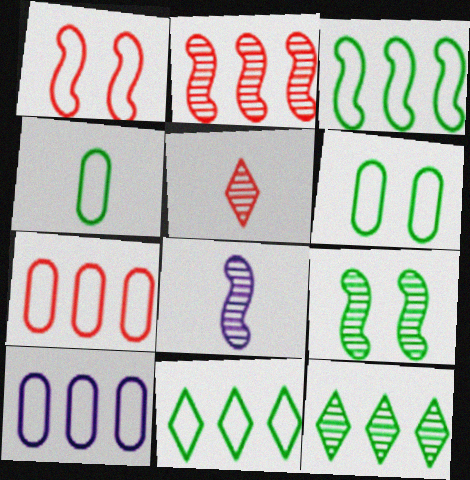[[2, 8, 9]]